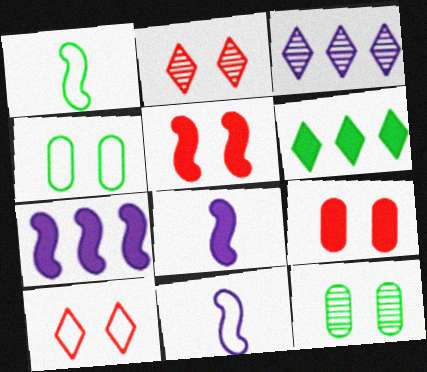[[1, 3, 9], 
[1, 6, 12], 
[6, 8, 9]]